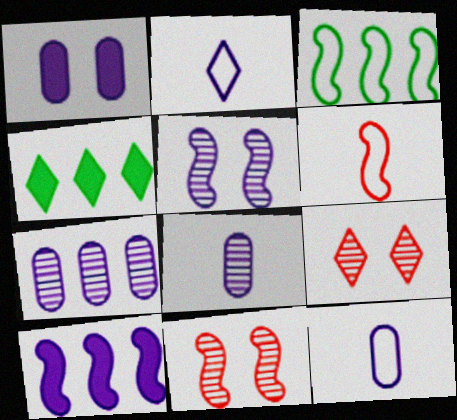[[1, 7, 12], 
[2, 4, 9], 
[4, 11, 12]]